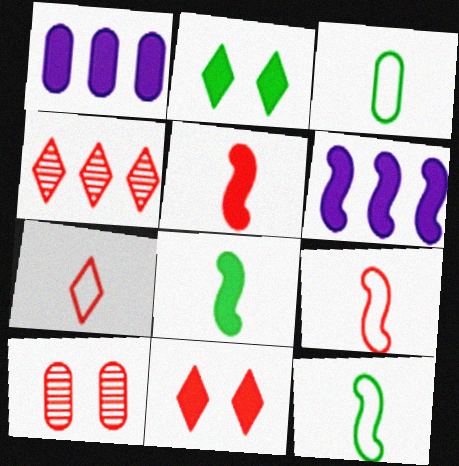[[1, 2, 5], 
[1, 3, 10], 
[1, 8, 11], 
[4, 7, 11]]